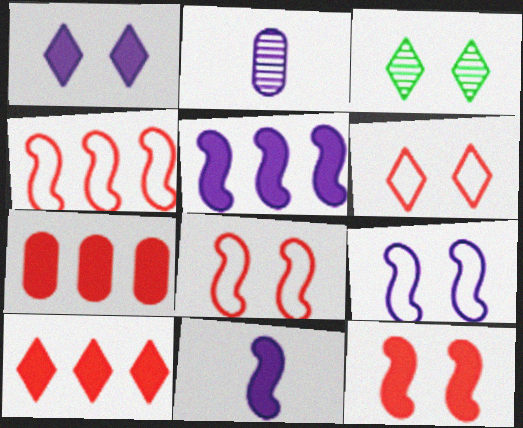[[1, 3, 6]]